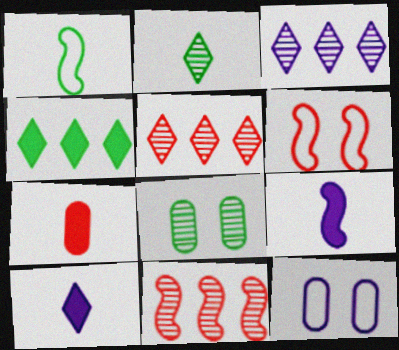[[1, 4, 8], 
[3, 9, 12], 
[5, 6, 7]]